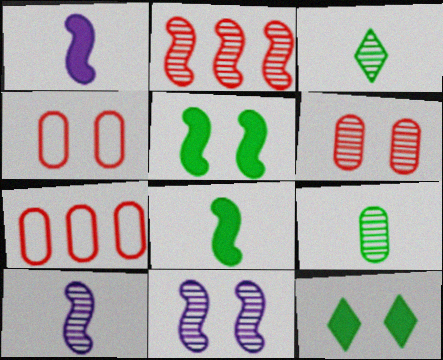[[4, 11, 12], 
[7, 10, 12]]